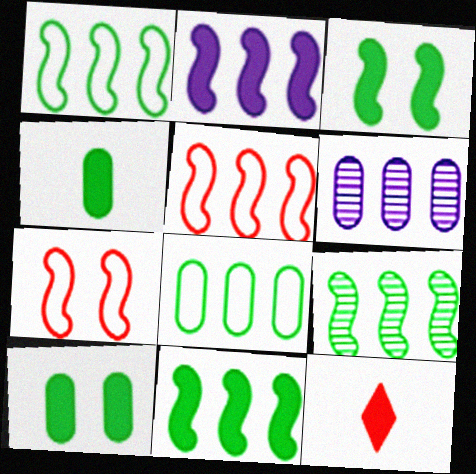[[1, 9, 11], 
[2, 5, 9], 
[2, 10, 12]]